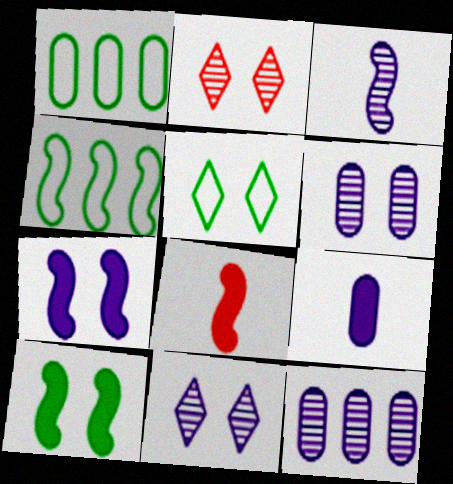[[1, 8, 11], 
[2, 4, 9], 
[3, 11, 12], 
[5, 8, 12]]